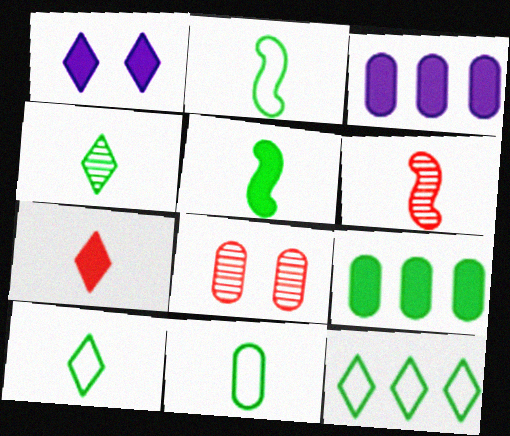[[2, 10, 11], 
[3, 8, 11], 
[4, 5, 11]]